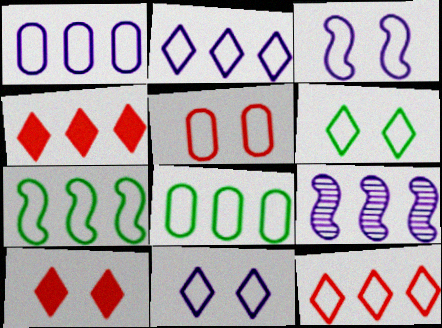[[1, 7, 12], 
[3, 5, 6], 
[4, 8, 9]]